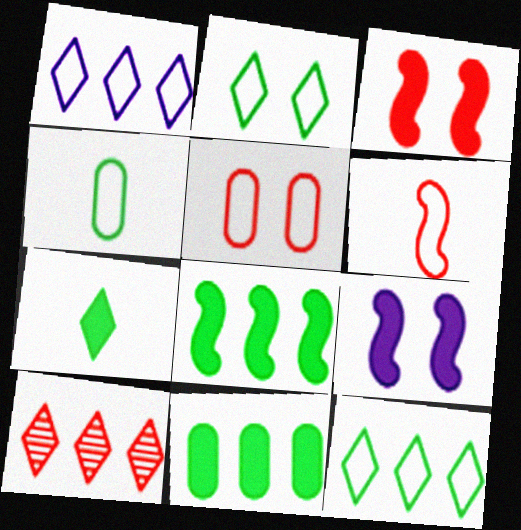[[4, 9, 10]]